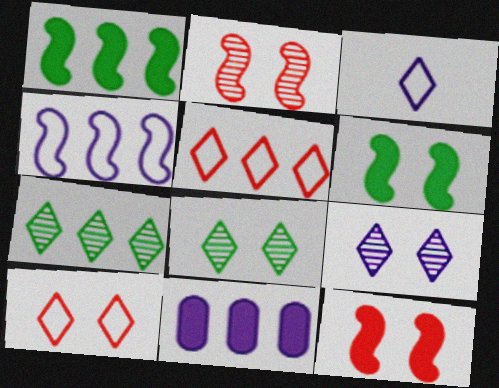[]